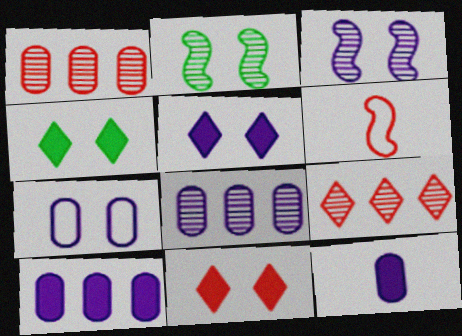[[1, 6, 11], 
[2, 7, 11], 
[3, 5, 7], 
[4, 5, 11], 
[4, 6, 8], 
[7, 8, 12]]